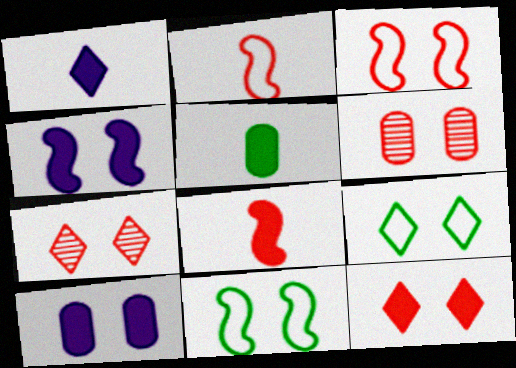[[1, 5, 8], 
[3, 6, 12], 
[4, 6, 9], 
[7, 10, 11]]